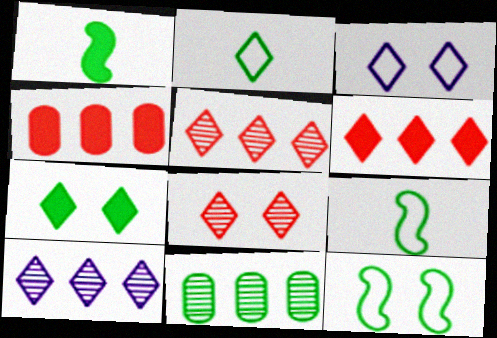[[3, 7, 8], 
[7, 9, 11]]